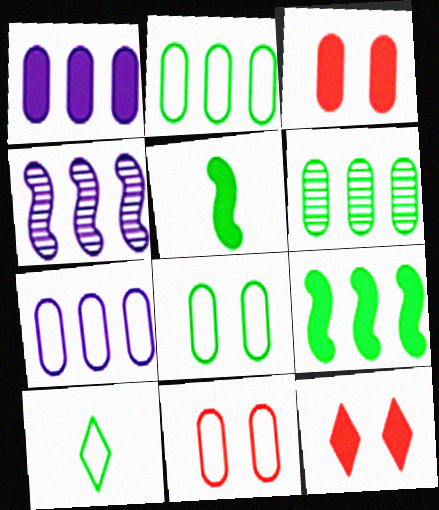[[1, 5, 12], 
[3, 4, 10]]